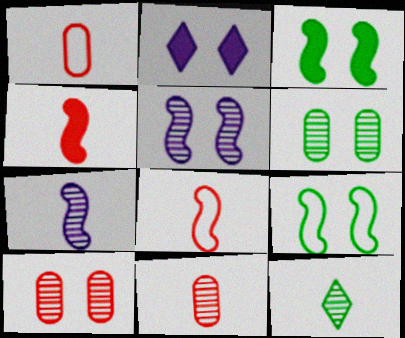[[2, 9, 10], 
[7, 11, 12]]